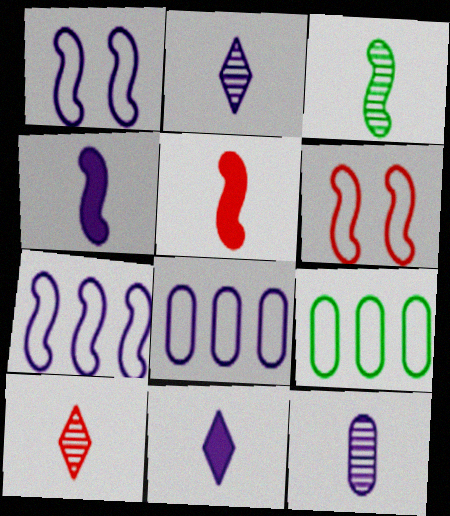[[3, 10, 12]]